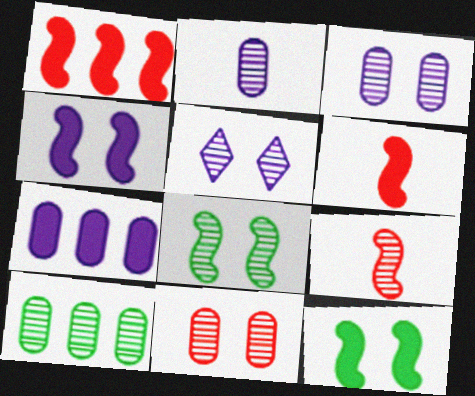[[2, 10, 11], 
[5, 8, 11], 
[5, 9, 10]]